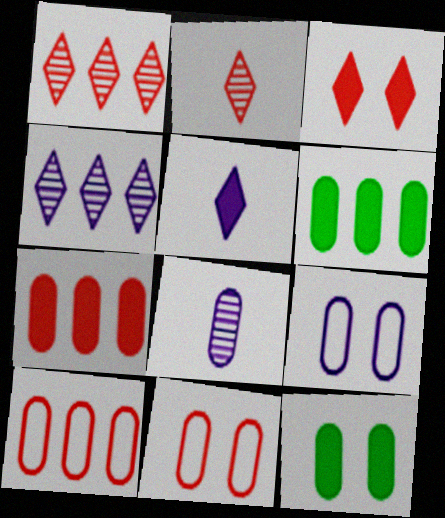[[6, 8, 11], 
[8, 10, 12]]